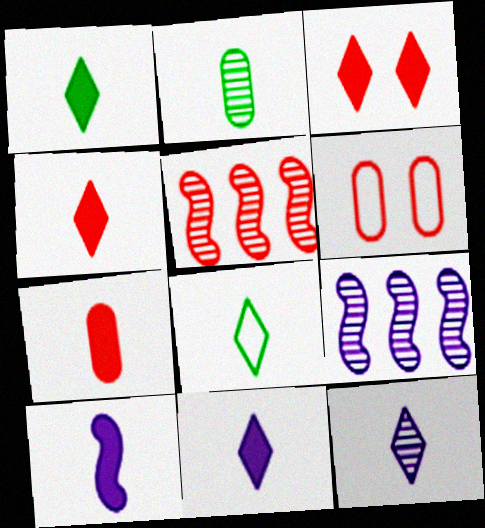[[1, 4, 11], 
[1, 6, 9], 
[1, 7, 10], 
[4, 5, 6], 
[4, 8, 12]]